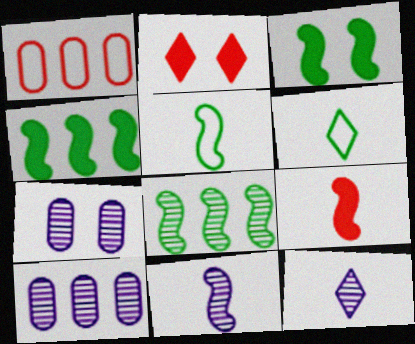[[1, 3, 12], 
[2, 5, 10], 
[3, 5, 8], 
[5, 9, 11]]